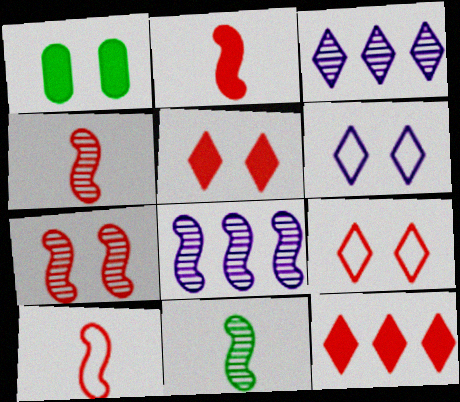[[1, 3, 10], 
[1, 6, 7], 
[2, 4, 10], 
[7, 8, 11]]